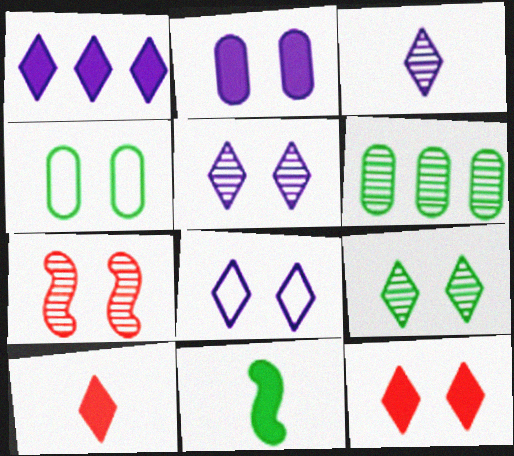[[1, 3, 8], 
[3, 6, 7], 
[8, 9, 12]]